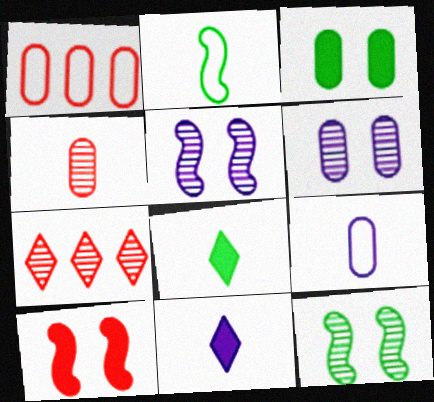[[1, 5, 8], 
[1, 11, 12], 
[2, 4, 11]]